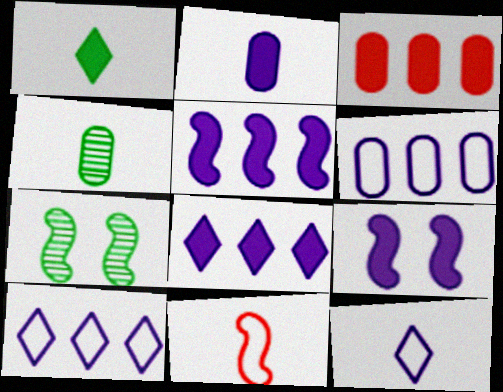[[1, 3, 9], 
[2, 8, 9], 
[3, 7, 12], 
[5, 7, 11]]